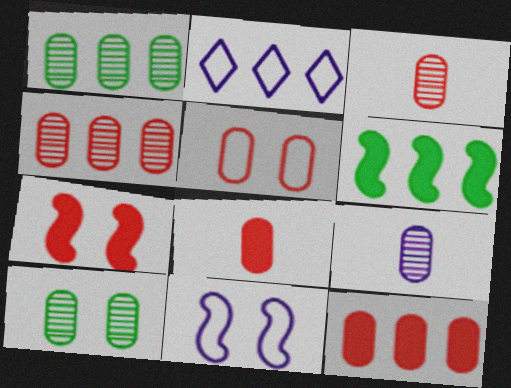[[2, 4, 6], 
[3, 5, 12], 
[4, 5, 8], 
[4, 9, 10]]